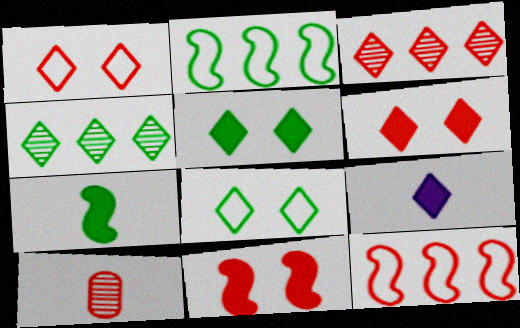[[1, 4, 9], 
[3, 8, 9], 
[6, 10, 12]]